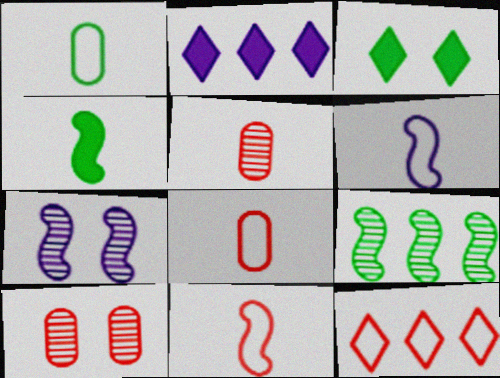[[1, 3, 9]]